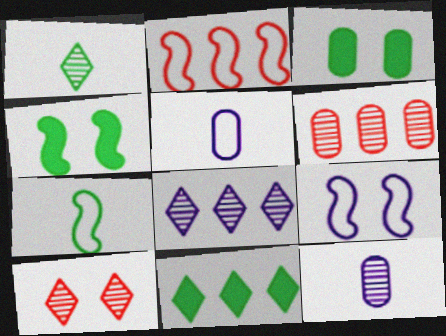[[1, 8, 10], 
[2, 7, 9], 
[3, 5, 6], 
[3, 9, 10]]